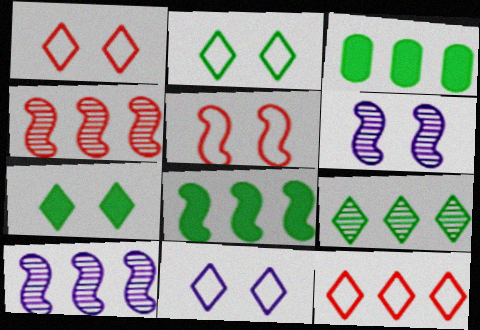[[1, 2, 11], 
[3, 10, 12]]